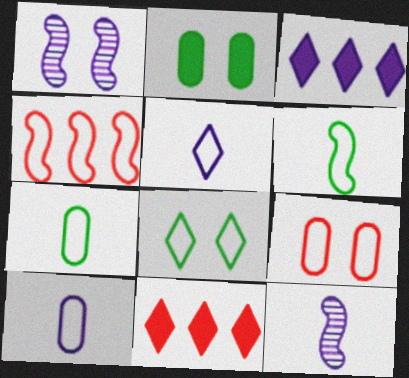[[1, 3, 10], 
[1, 7, 11], 
[4, 8, 10]]